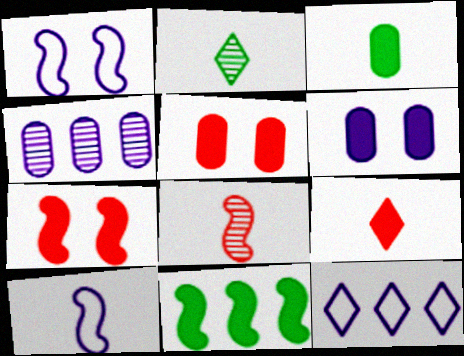[[1, 8, 11], 
[6, 9, 11]]